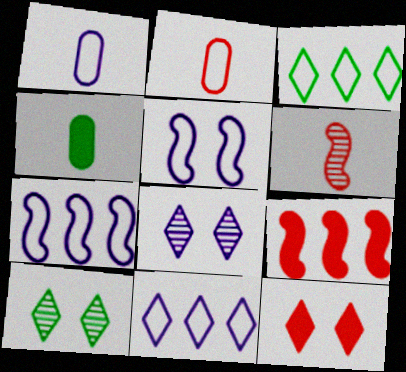[[1, 5, 11], 
[1, 9, 10], 
[2, 3, 5]]